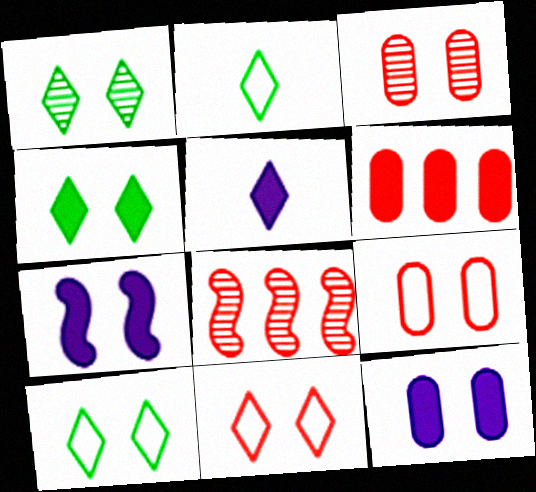[[1, 4, 10], 
[1, 7, 9], 
[2, 8, 12], 
[3, 7, 10]]